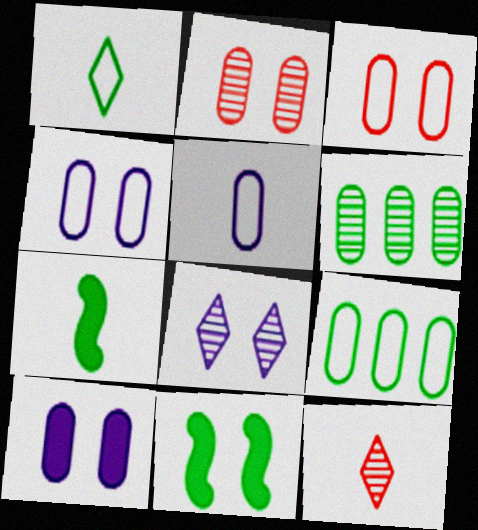[[1, 6, 11], 
[3, 5, 9], 
[3, 8, 11], 
[5, 7, 12]]